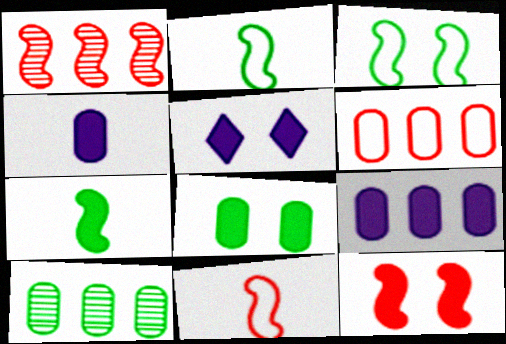[[1, 11, 12], 
[5, 8, 12], 
[5, 10, 11], 
[6, 9, 10]]